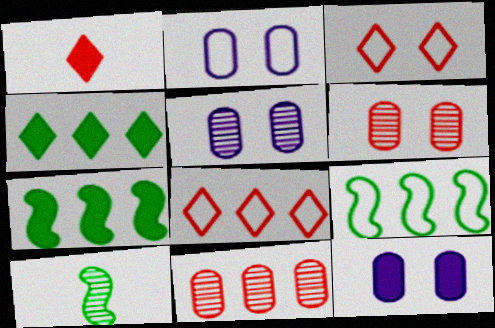[[1, 5, 9], 
[1, 7, 12], 
[2, 5, 12], 
[8, 10, 12]]